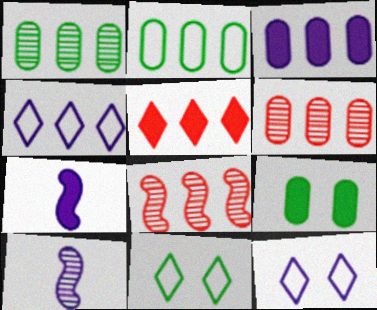[[2, 3, 6], 
[3, 10, 12], 
[5, 7, 9], 
[6, 7, 11]]